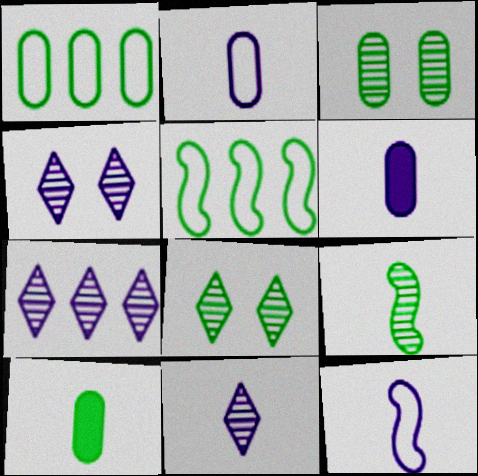[[1, 3, 10], 
[4, 7, 11], 
[5, 8, 10], 
[6, 11, 12]]